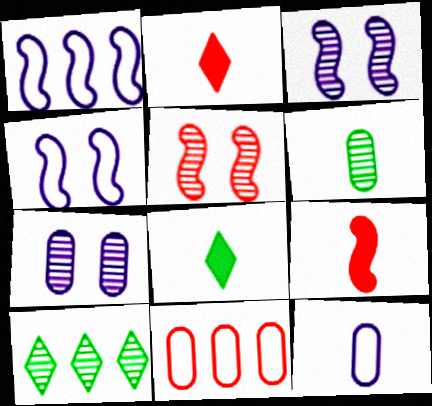[[2, 5, 11], 
[3, 8, 11]]